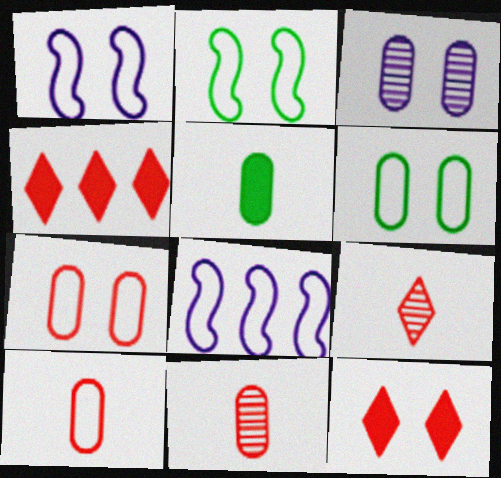[[2, 3, 12]]